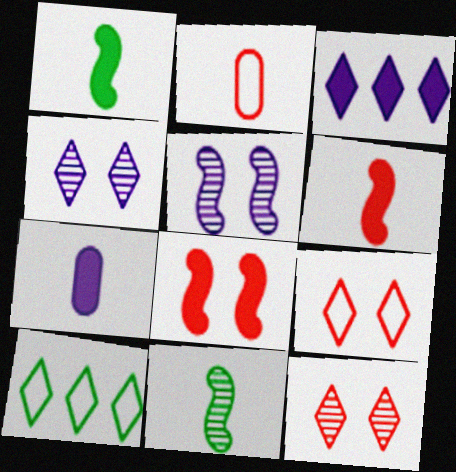[]